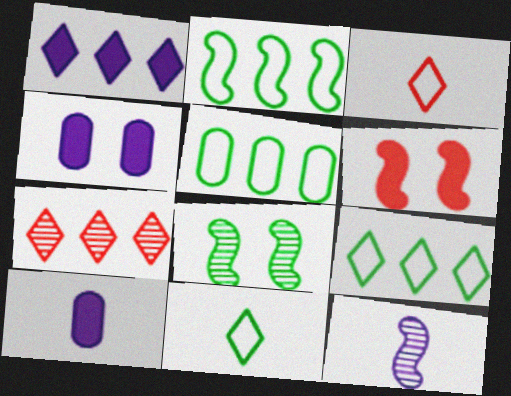[[1, 7, 9], 
[2, 5, 9], 
[2, 6, 12]]